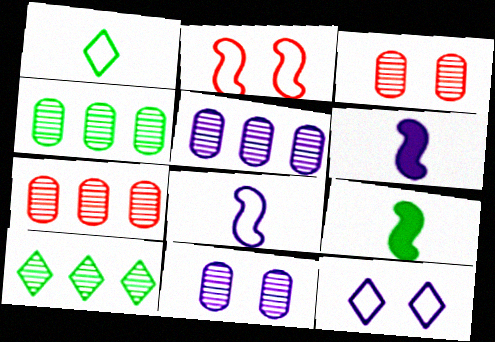[[4, 5, 7], 
[5, 6, 12], 
[7, 9, 12]]